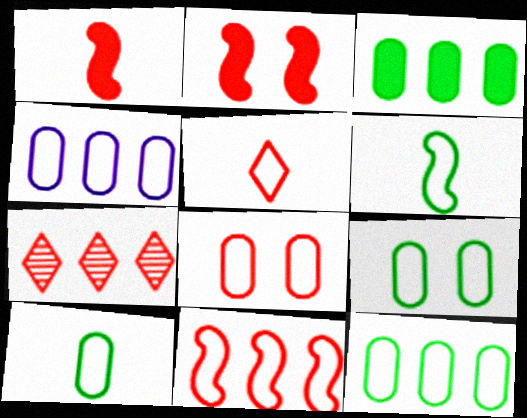[[1, 7, 8], 
[4, 8, 10], 
[5, 8, 11], 
[9, 10, 12]]